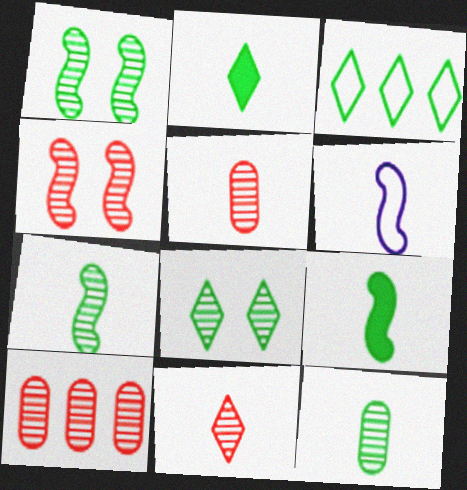[[2, 3, 8], 
[2, 5, 6], 
[4, 10, 11]]